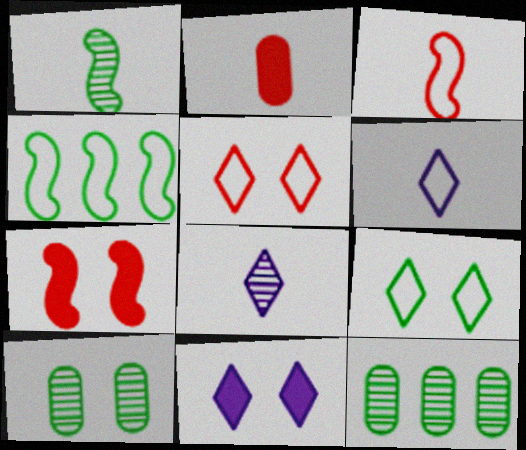[[1, 2, 6], 
[3, 11, 12], 
[6, 7, 12]]